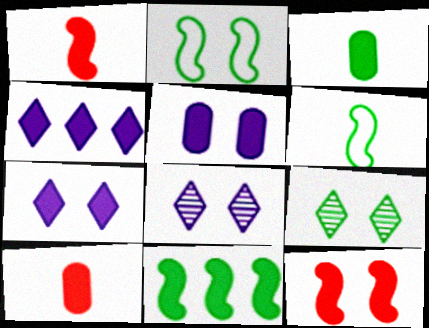[[3, 4, 12], 
[7, 10, 11]]